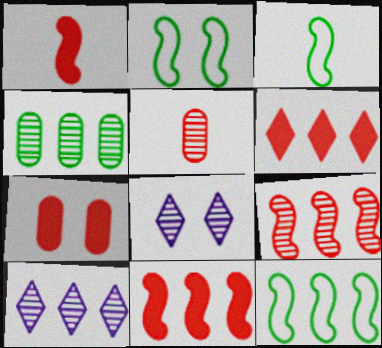[[1, 6, 7], 
[2, 3, 12], 
[2, 7, 8], 
[3, 7, 10], 
[4, 9, 10]]